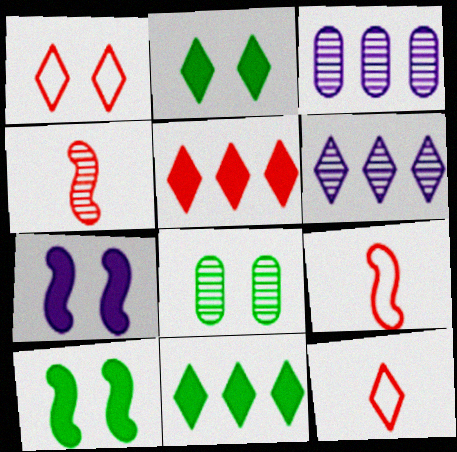[[1, 7, 8], 
[2, 3, 9], 
[2, 6, 12], 
[3, 10, 12], 
[4, 6, 8]]